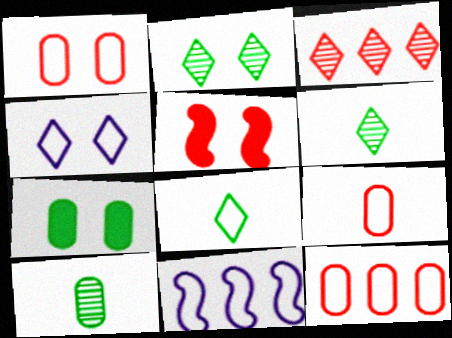[[1, 8, 11], 
[1, 9, 12], 
[3, 5, 9]]